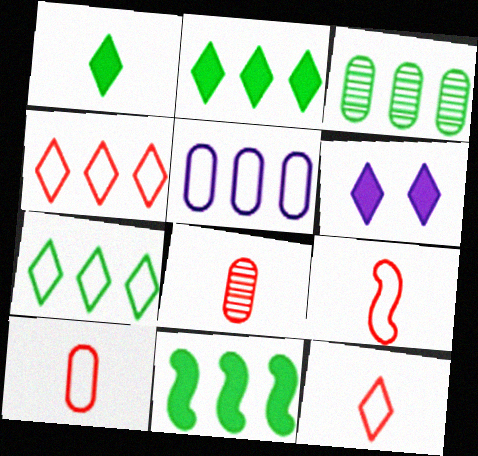[[3, 6, 9], 
[3, 7, 11], 
[9, 10, 12]]